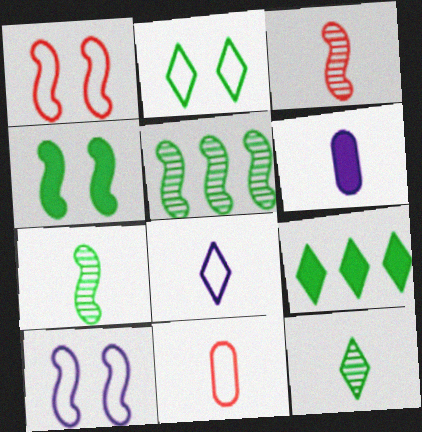[[2, 9, 12]]